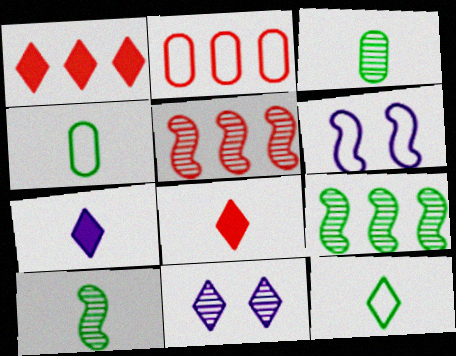[[1, 2, 5], 
[1, 3, 6], 
[1, 11, 12], 
[2, 6, 12], 
[3, 5, 11]]